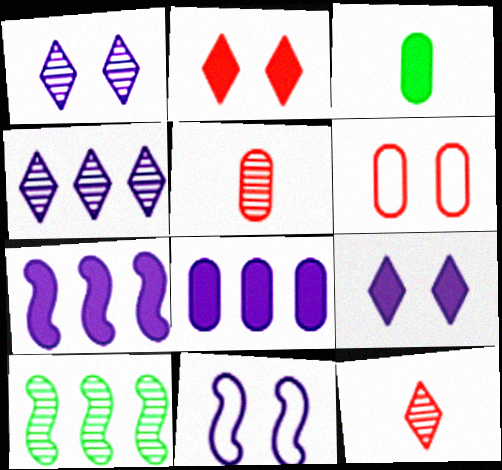[[1, 5, 10], 
[2, 3, 7]]